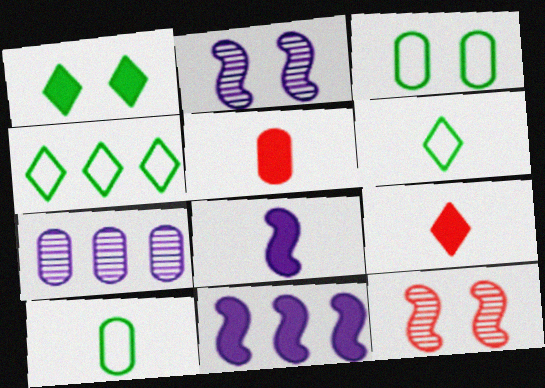[[1, 5, 11], 
[2, 4, 5], 
[3, 5, 7]]